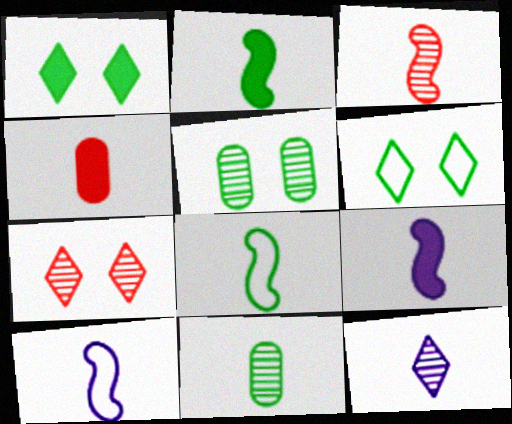[[2, 3, 10], 
[3, 8, 9], 
[3, 11, 12], 
[4, 8, 12]]